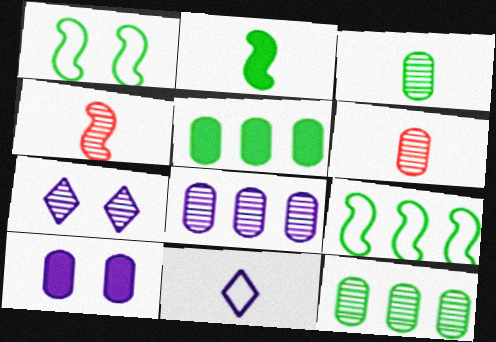[[2, 6, 11], 
[4, 7, 12]]